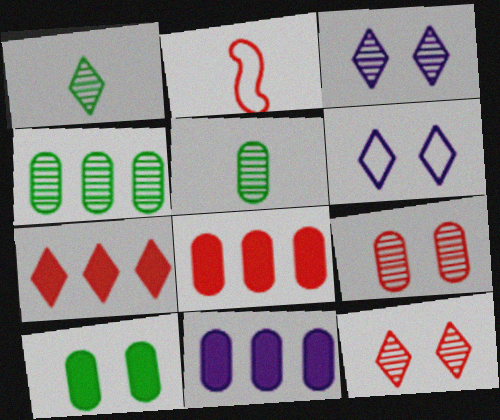[[1, 6, 7], 
[2, 7, 9], 
[2, 8, 12]]